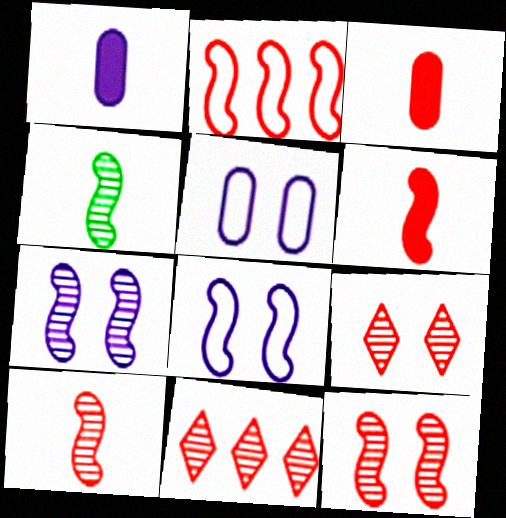[[2, 3, 9], 
[2, 6, 12]]